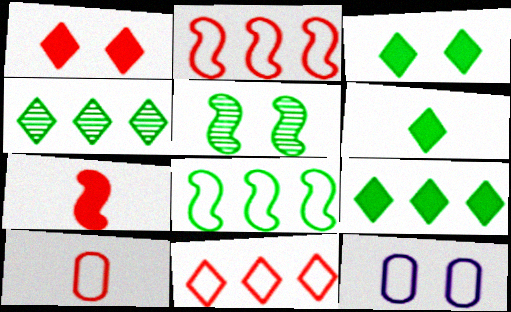[[1, 5, 12], 
[3, 6, 9], 
[4, 7, 12]]